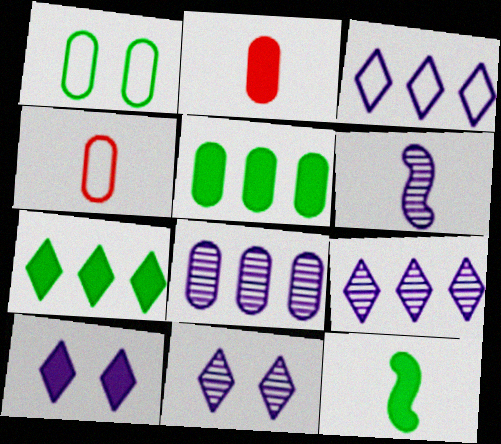[[1, 2, 8], 
[6, 8, 11]]